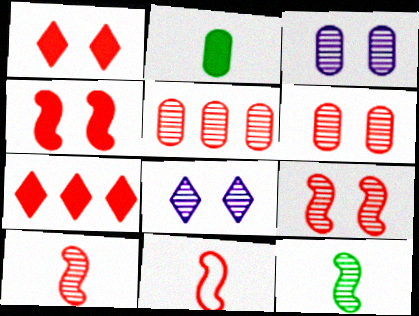[[1, 5, 11], 
[5, 8, 12], 
[6, 7, 11]]